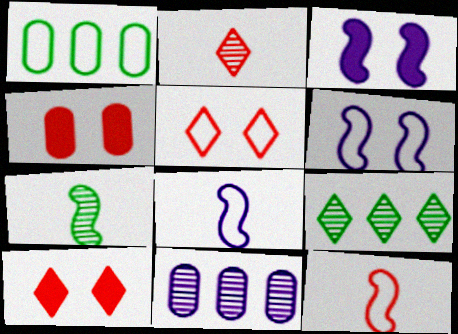[[1, 2, 3], 
[1, 5, 8], 
[4, 8, 9]]